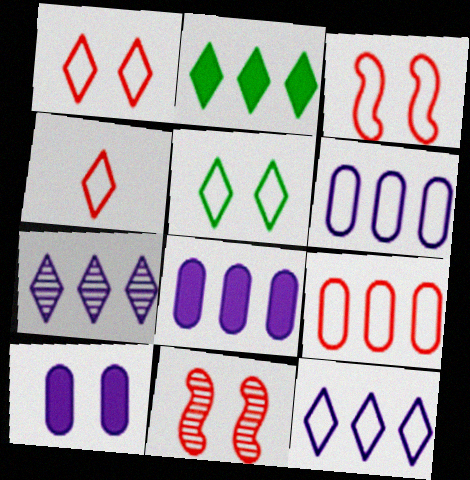[[3, 4, 9], 
[4, 5, 12], 
[5, 10, 11]]